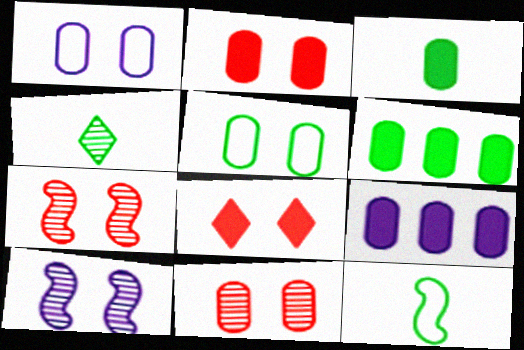[[2, 3, 9], 
[3, 4, 12], 
[5, 8, 10]]